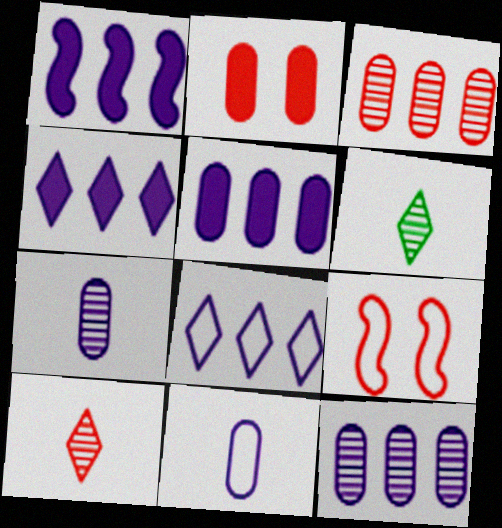[[1, 4, 5], 
[1, 8, 12], 
[5, 6, 9]]